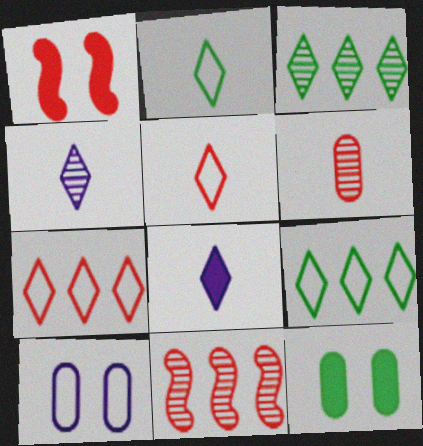[[1, 6, 7]]